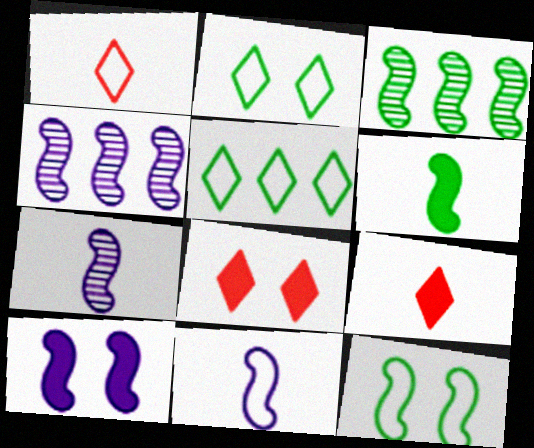[[3, 6, 12], 
[4, 10, 11]]